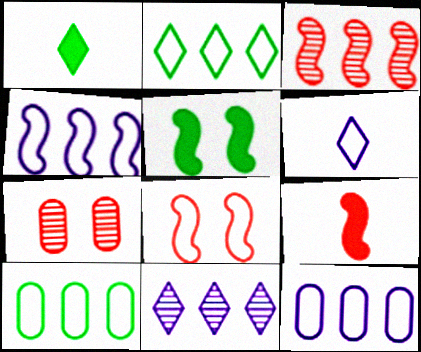[[1, 4, 7], 
[3, 8, 9], 
[6, 8, 10]]